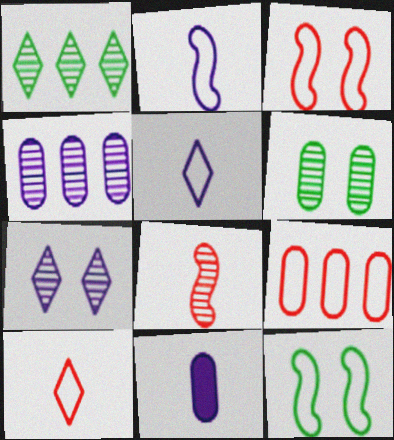[[1, 3, 11], 
[3, 9, 10], 
[5, 9, 12], 
[6, 9, 11]]